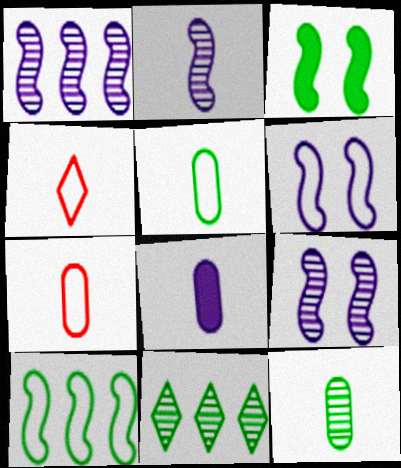[[1, 2, 9], 
[3, 5, 11], 
[7, 8, 12]]